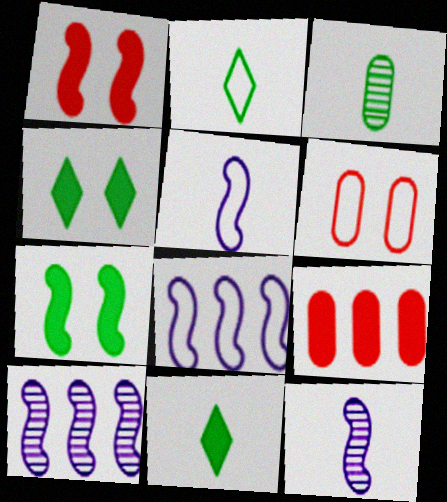[[2, 6, 8], 
[6, 10, 11]]